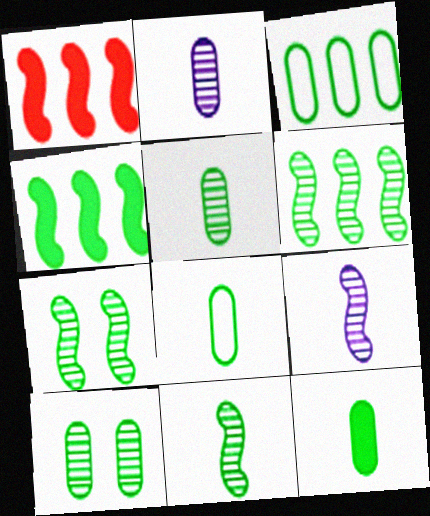[[3, 10, 12], 
[5, 8, 12], 
[6, 7, 11]]